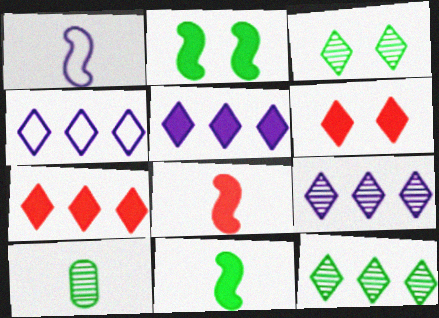[[4, 5, 9], 
[4, 7, 12]]